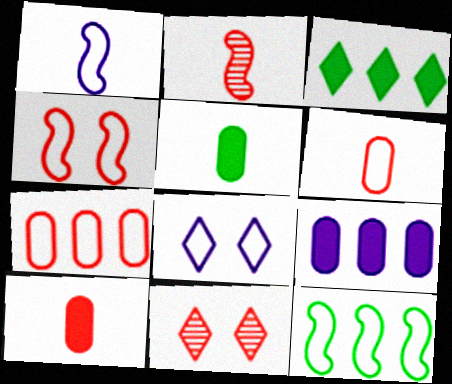[[1, 4, 12], 
[6, 8, 12]]